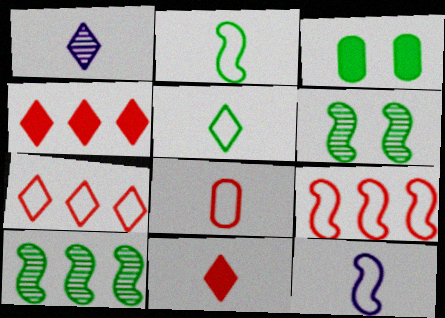[[1, 3, 9], 
[1, 5, 11], 
[3, 5, 10], 
[5, 8, 12]]